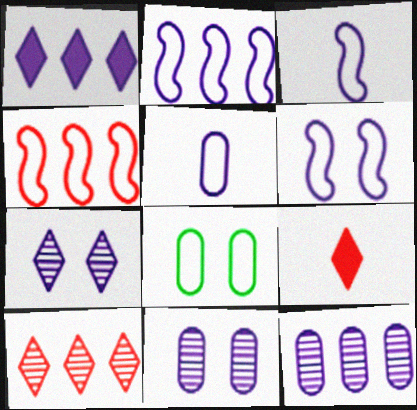[[1, 2, 12], 
[1, 3, 11], 
[2, 3, 6]]